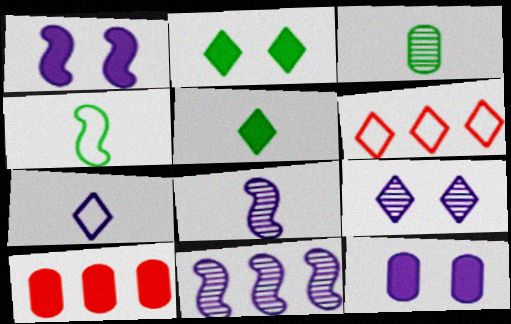[[1, 3, 6], 
[1, 5, 10], 
[3, 4, 5], 
[4, 9, 10], 
[5, 6, 9], 
[7, 11, 12]]